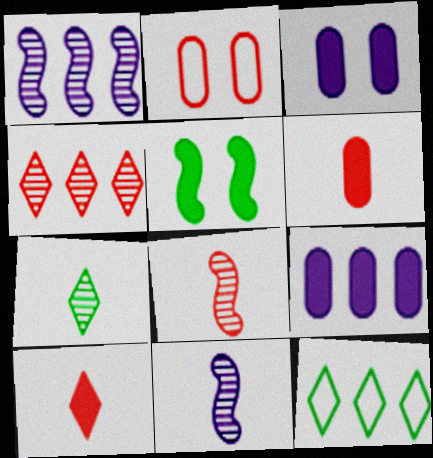[[3, 8, 12], 
[5, 9, 10]]